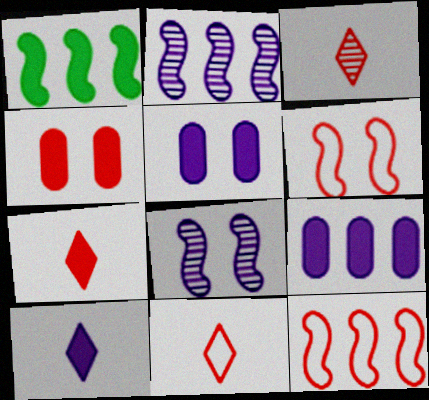[[1, 2, 12], 
[1, 4, 10], 
[1, 5, 7], 
[3, 4, 12], 
[3, 7, 11]]